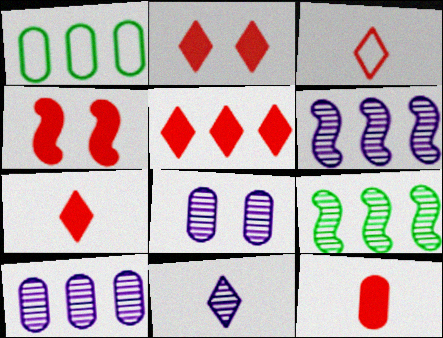[[1, 4, 11], 
[1, 5, 6], 
[1, 8, 12], 
[2, 5, 7], 
[4, 5, 12], 
[6, 8, 11]]